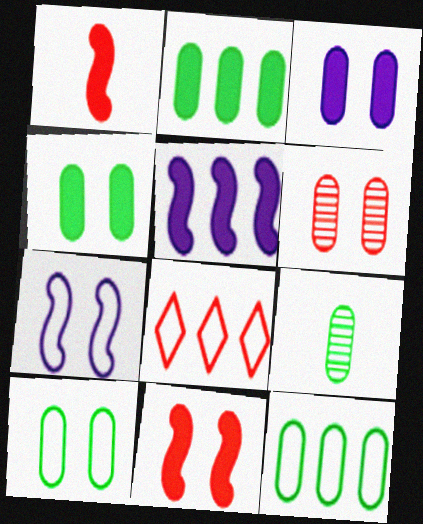[[1, 6, 8], 
[2, 9, 10], 
[3, 6, 10], 
[4, 9, 12]]